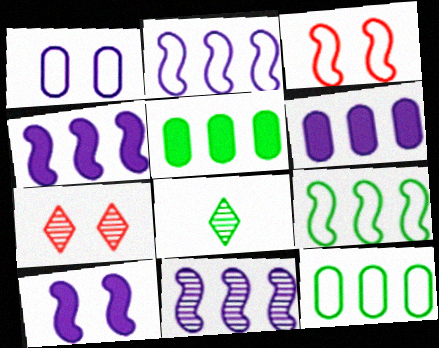[[2, 4, 11], 
[3, 6, 8]]